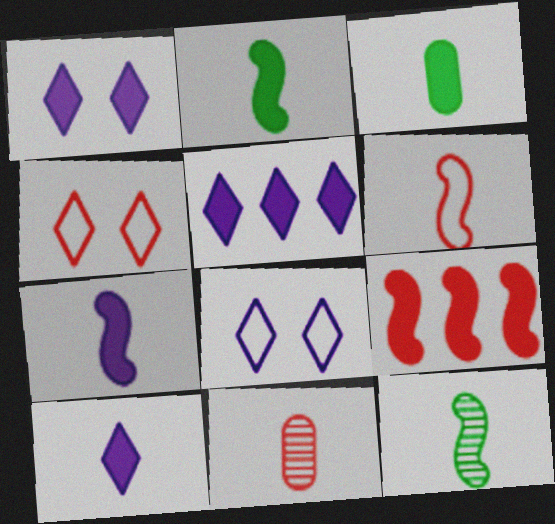[[1, 3, 9], 
[1, 5, 10], 
[4, 9, 11], 
[6, 7, 12]]